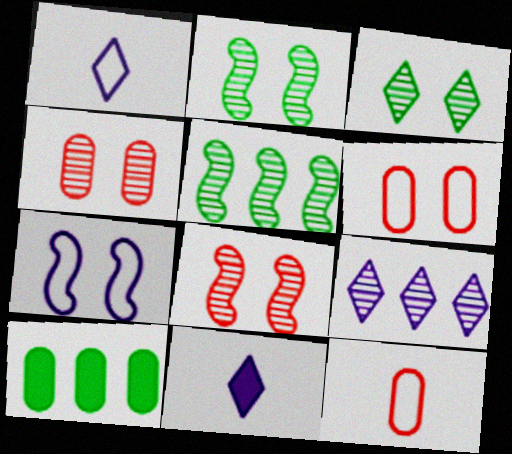[[1, 8, 10], 
[5, 6, 11]]